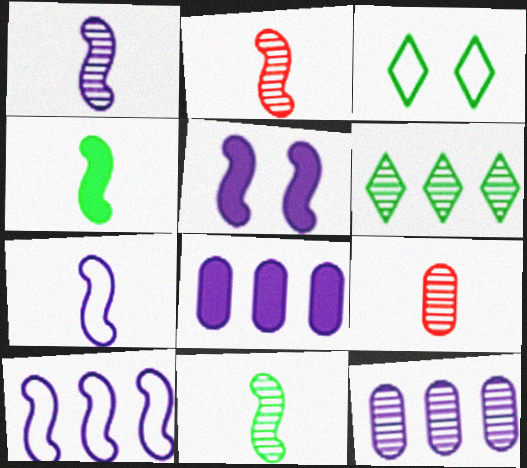[[1, 2, 11], 
[1, 5, 10], 
[2, 3, 8], 
[2, 4, 7]]